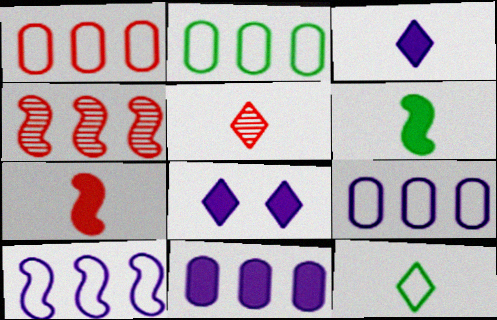[[1, 2, 9], 
[3, 5, 12]]